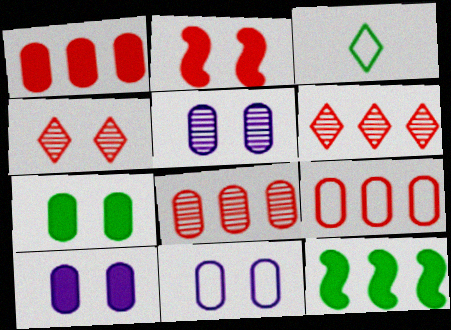[[1, 8, 9], 
[5, 10, 11]]